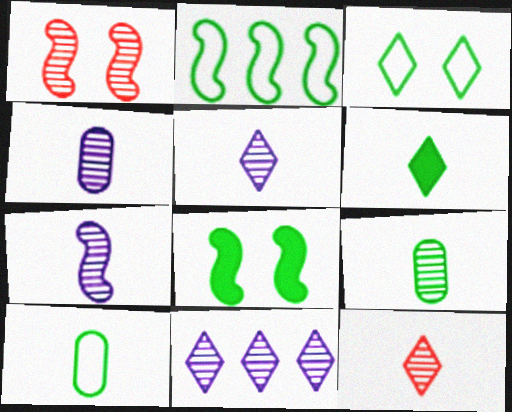[[1, 9, 11], 
[2, 3, 10], 
[4, 5, 7], 
[7, 9, 12]]